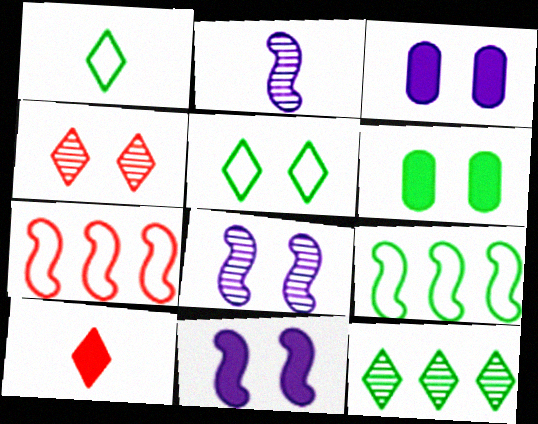[]